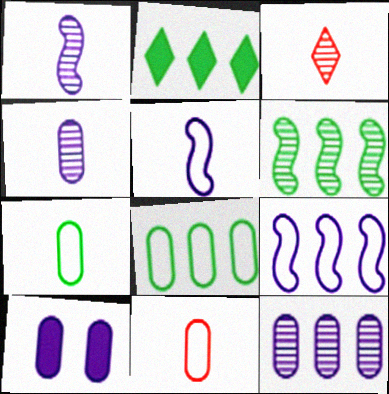[[2, 6, 8]]